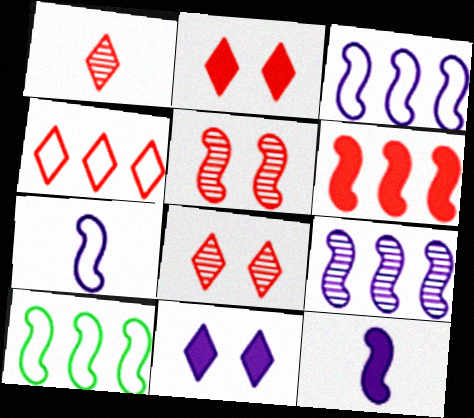[[1, 2, 4], 
[5, 10, 12], 
[6, 9, 10]]